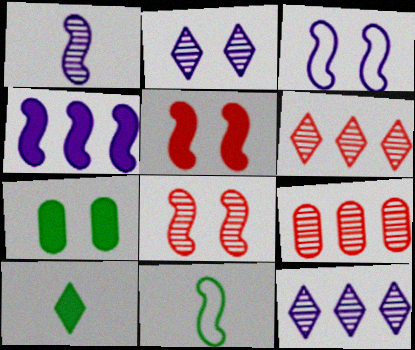[[1, 3, 4], 
[3, 9, 10], 
[4, 8, 11]]